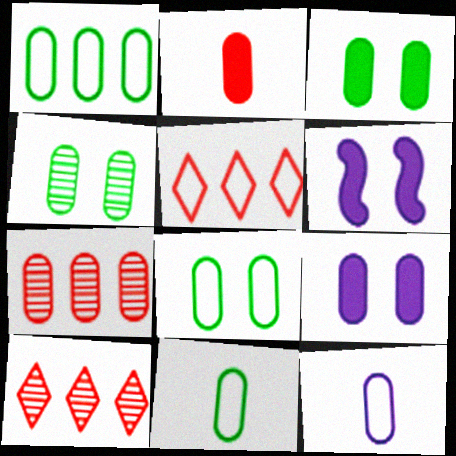[[1, 8, 11], 
[3, 4, 8], 
[3, 7, 12], 
[6, 10, 11], 
[7, 9, 11]]